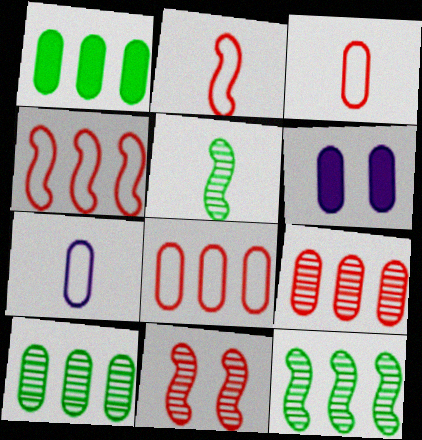[[3, 6, 10]]